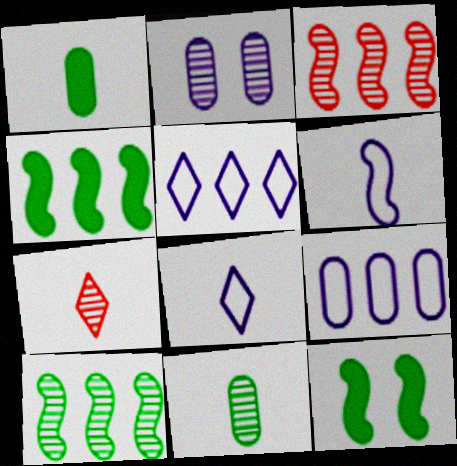[[1, 6, 7], 
[2, 7, 10], 
[3, 6, 12], 
[7, 9, 12]]